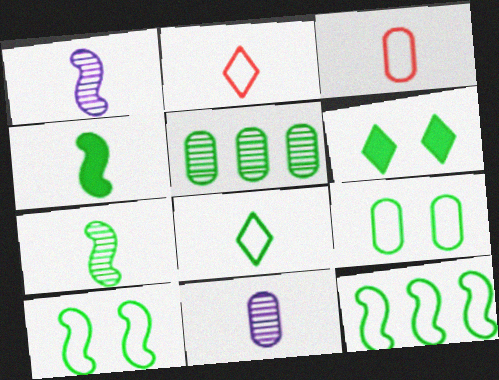[[2, 4, 11], 
[8, 9, 12]]